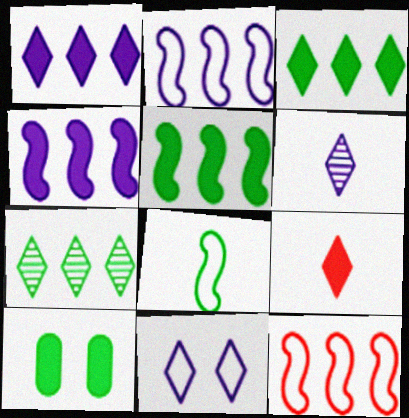[[1, 6, 11], 
[4, 9, 10], 
[6, 10, 12], 
[7, 8, 10], 
[7, 9, 11]]